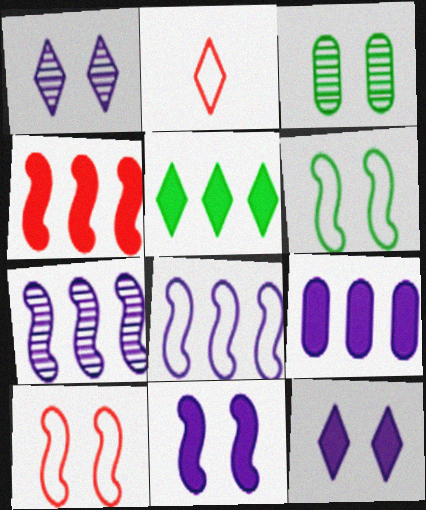[[1, 2, 5], 
[3, 10, 12], 
[4, 5, 9]]